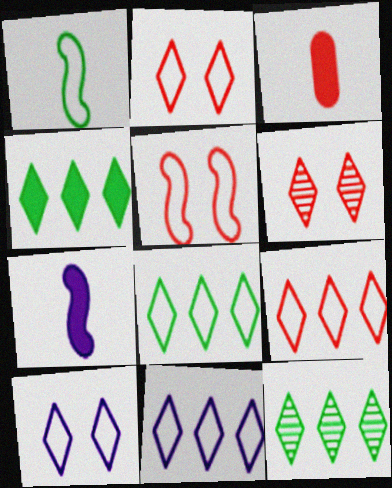[[4, 8, 12], 
[8, 9, 11]]